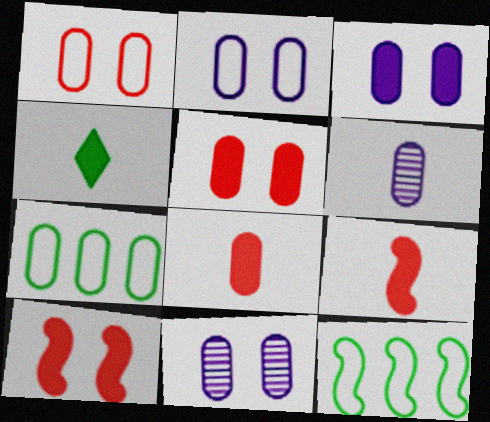[[2, 3, 11], 
[5, 6, 7], 
[7, 8, 11]]